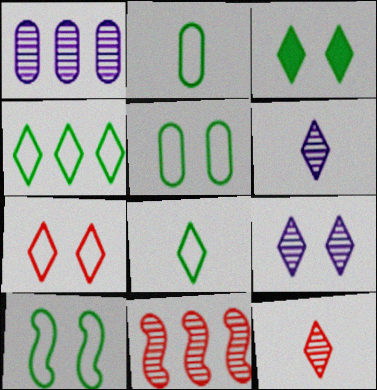[[2, 4, 10], 
[3, 7, 9]]